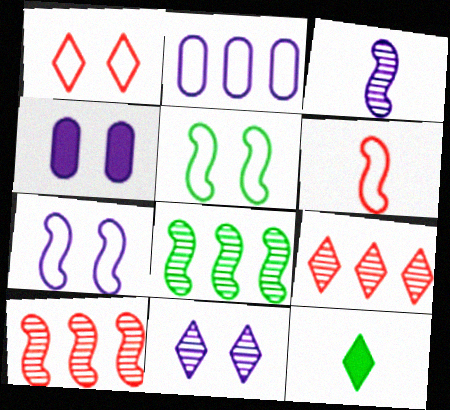[[4, 7, 11]]